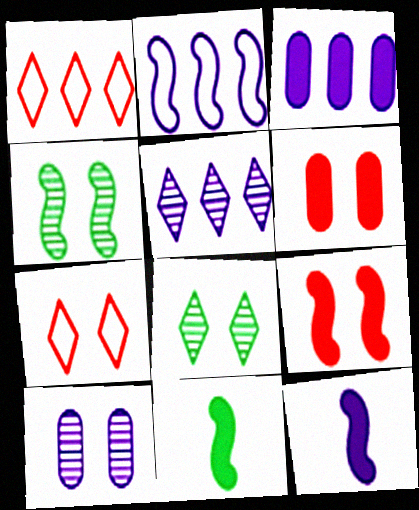[[1, 10, 11], 
[2, 3, 5]]